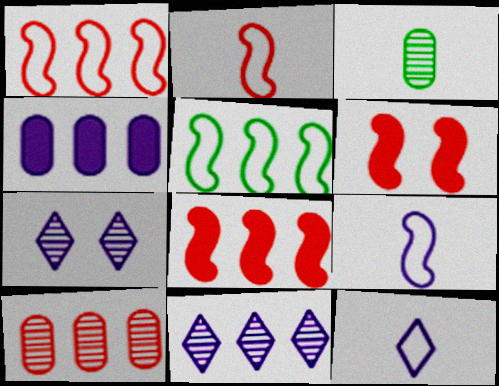[[4, 7, 9]]